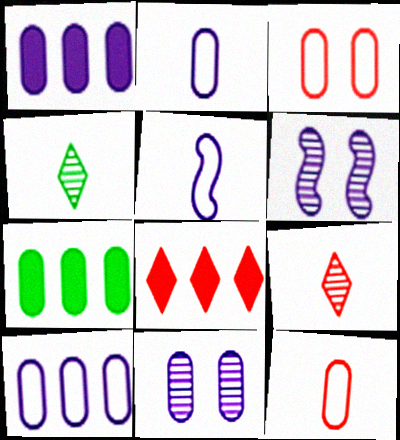[[1, 2, 11], 
[7, 11, 12]]